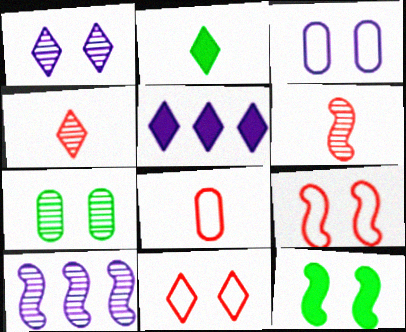[[4, 7, 10]]